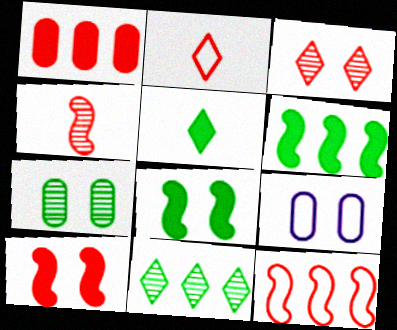[[3, 8, 9], 
[4, 10, 12]]